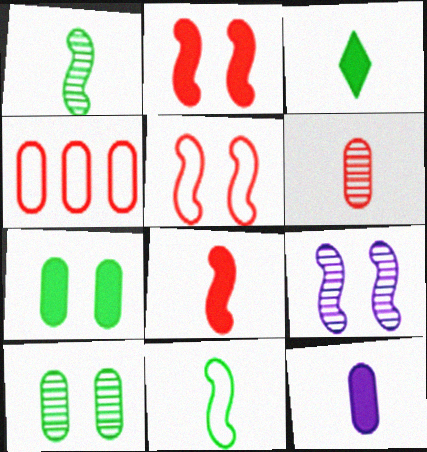[[3, 4, 9], 
[3, 8, 12], 
[4, 10, 12]]